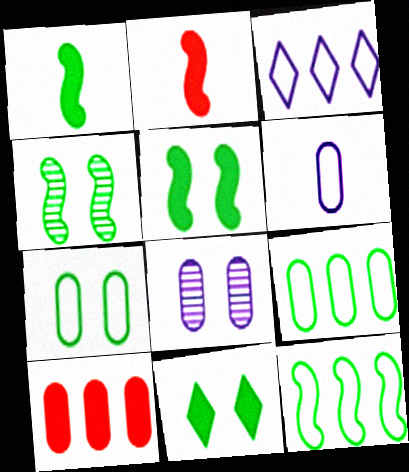[[1, 4, 12], 
[4, 7, 11]]